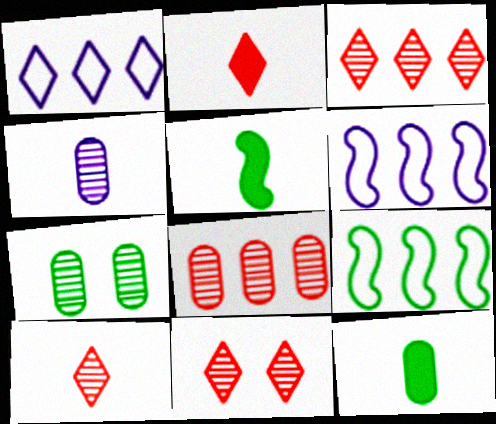[[2, 6, 7], 
[3, 10, 11], 
[4, 7, 8], 
[6, 11, 12]]